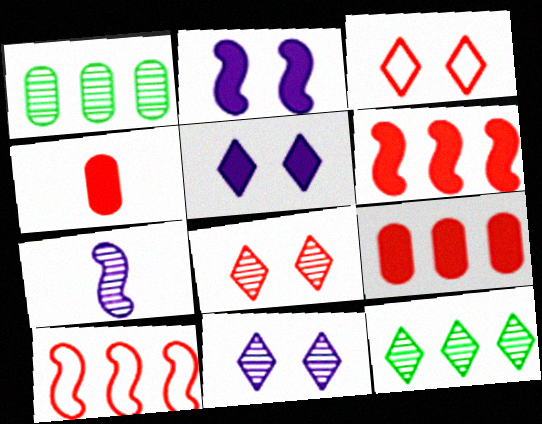[[1, 7, 8], 
[4, 8, 10]]